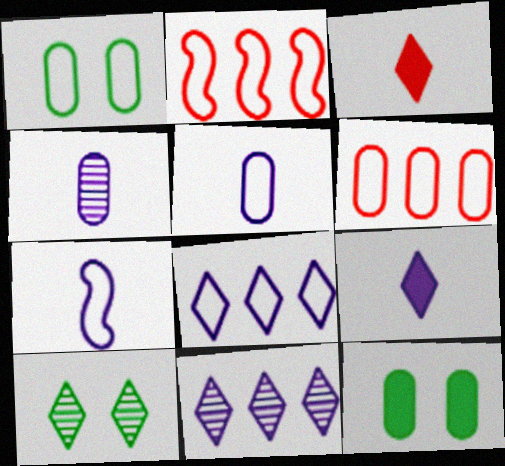[[1, 5, 6], 
[3, 8, 10], 
[4, 6, 12], 
[4, 7, 9]]